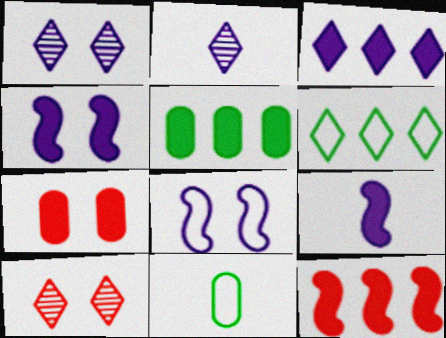[[1, 11, 12], 
[3, 5, 12]]